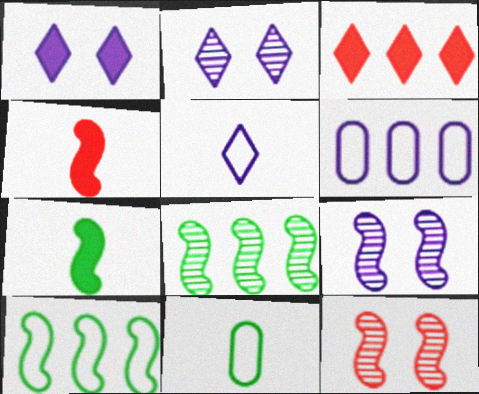[[3, 6, 8], 
[3, 9, 11], 
[4, 9, 10]]